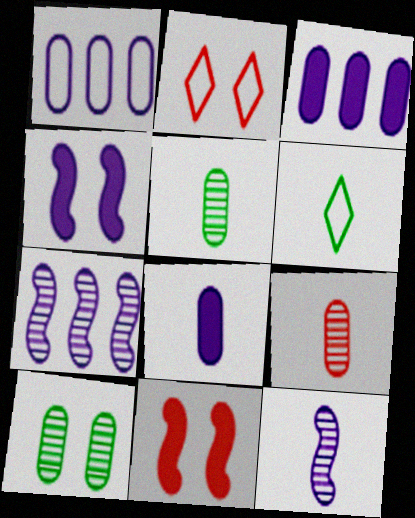[[2, 4, 10]]